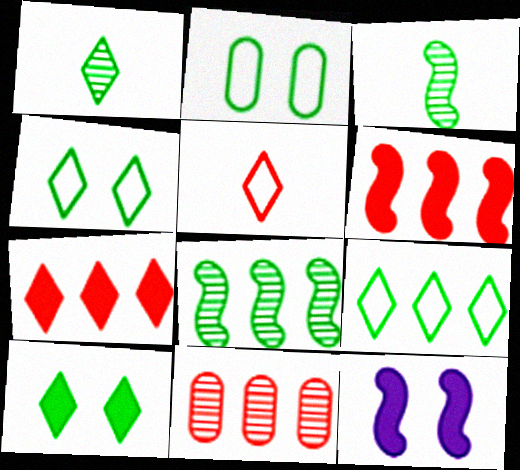[[1, 9, 10]]